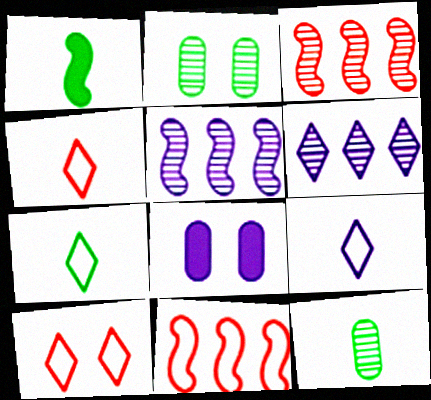[[1, 7, 12], 
[3, 7, 8], 
[4, 7, 9], 
[5, 8, 9]]